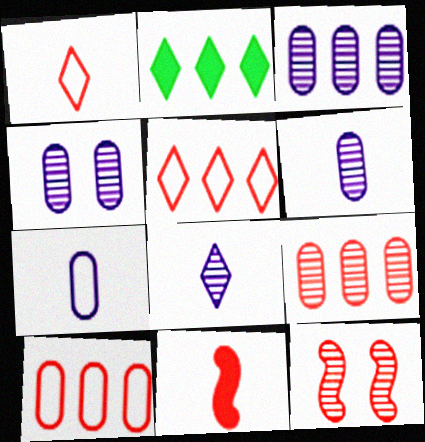[[2, 7, 12], 
[3, 4, 6]]